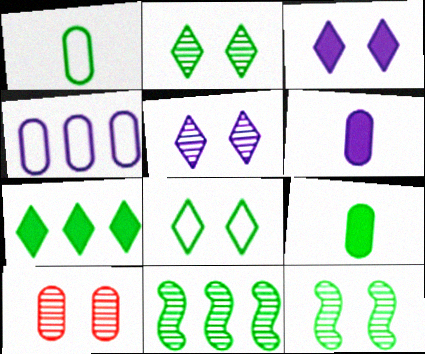[[1, 7, 12], 
[4, 9, 10], 
[5, 10, 12], 
[8, 9, 11]]